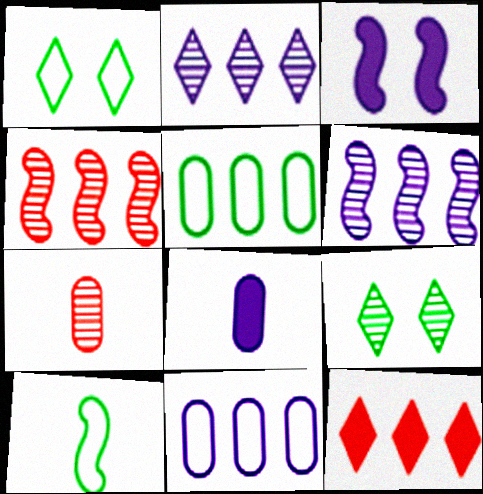[[1, 4, 8], 
[1, 5, 10], 
[3, 4, 10], 
[5, 6, 12], 
[6, 7, 9]]